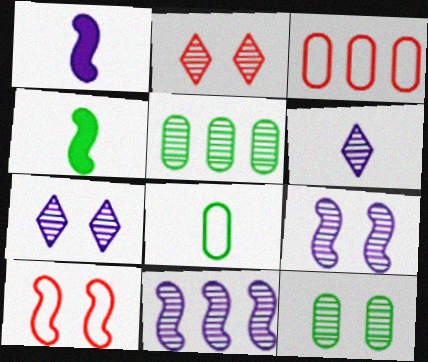[[2, 9, 12], 
[3, 4, 7], 
[4, 10, 11]]